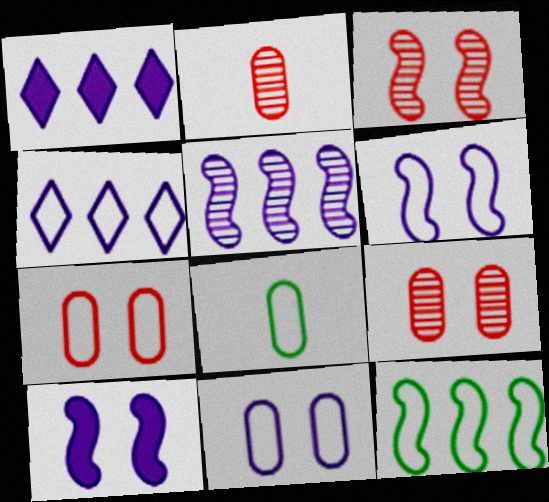[[1, 3, 8]]